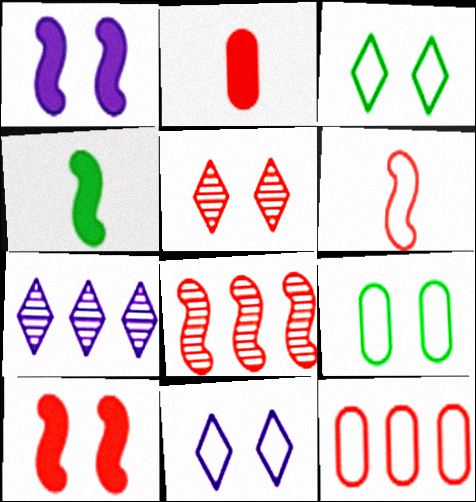[[1, 5, 9], 
[6, 8, 10]]